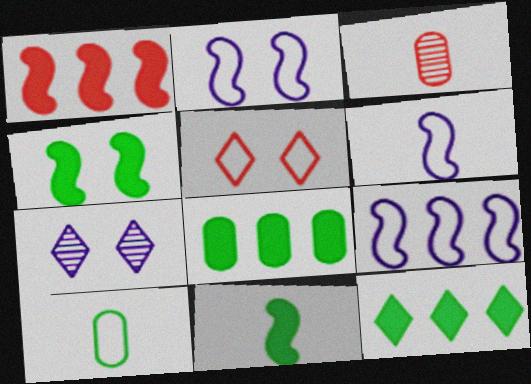[[1, 3, 5], 
[1, 7, 10], 
[2, 3, 12], 
[2, 6, 9], 
[5, 9, 10]]